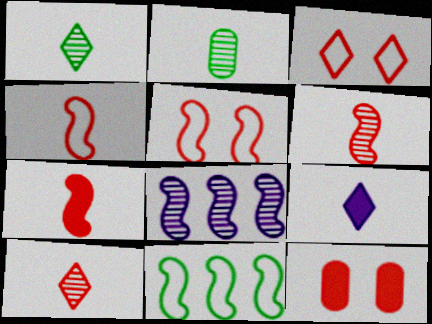[[2, 4, 9], 
[4, 6, 7]]